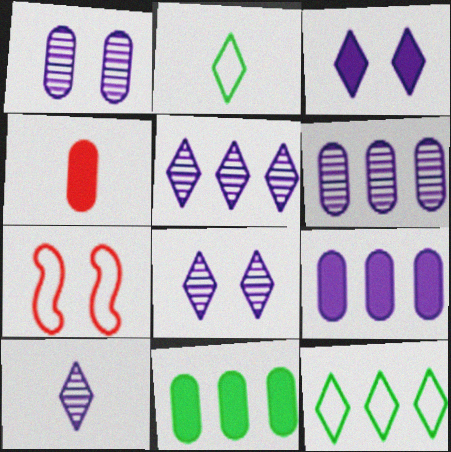[[5, 8, 10], 
[7, 10, 11]]